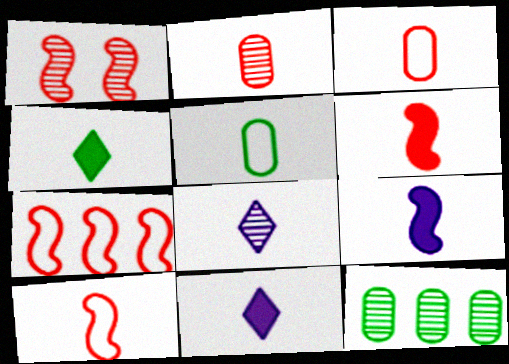[[1, 6, 7], 
[1, 8, 12], 
[5, 6, 8]]